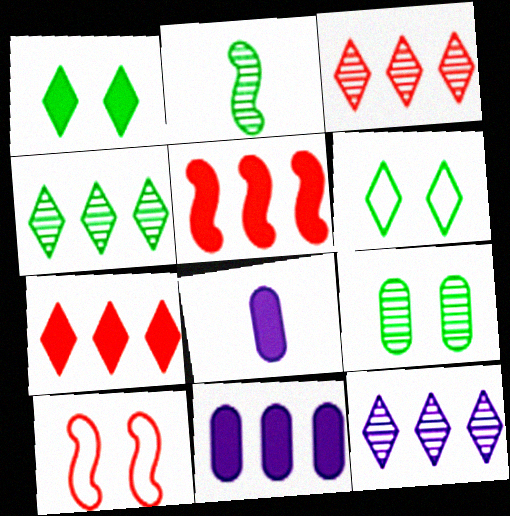[[1, 5, 8], 
[2, 4, 9], 
[3, 4, 12], 
[4, 8, 10]]